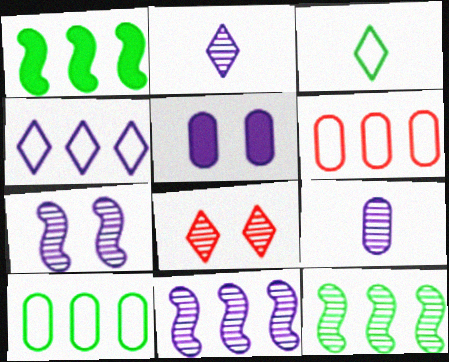[[8, 9, 12]]